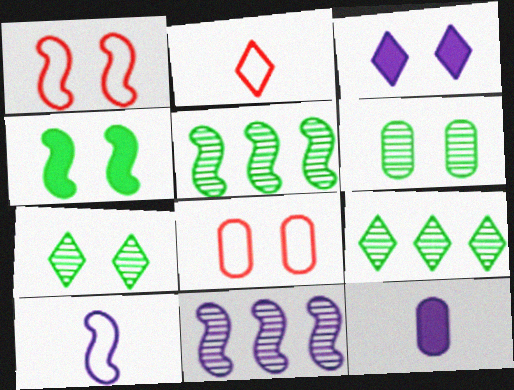[[1, 3, 6], 
[1, 9, 12], 
[2, 3, 9]]